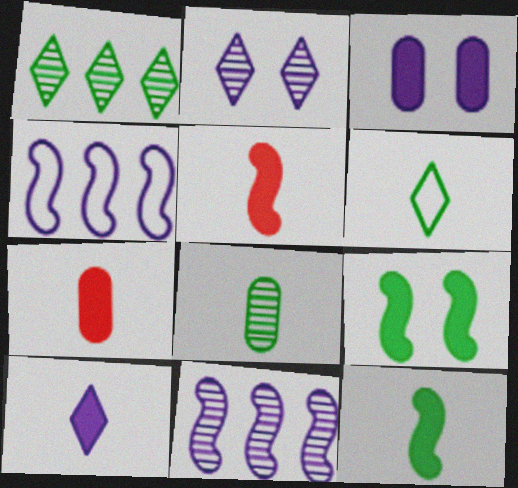[[6, 8, 12], 
[7, 10, 12]]